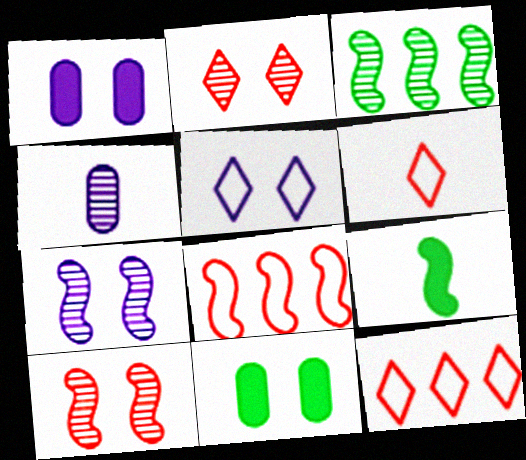[[1, 3, 6], 
[1, 5, 7], 
[2, 3, 4], 
[4, 6, 9], 
[5, 10, 11], 
[7, 8, 9]]